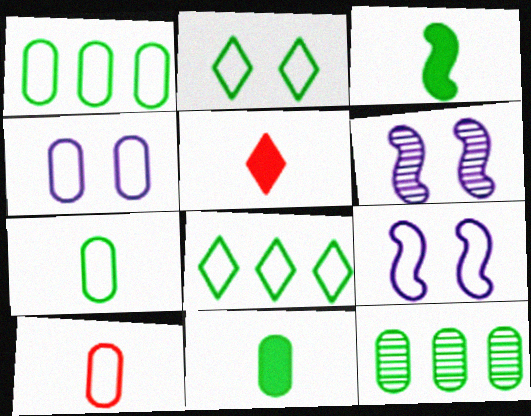[[1, 4, 10], 
[1, 5, 6], 
[2, 3, 12], 
[5, 9, 12], 
[8, 9, 10]]